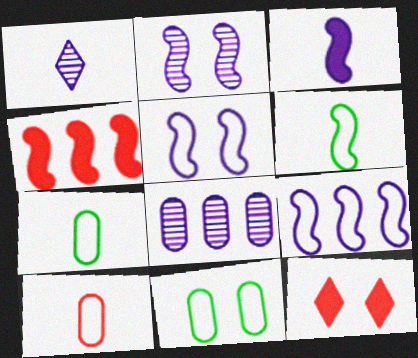[[1, 2, 8], 
[1, 4, 11], 
[2, 3, 9], 
[2, 4, 6], 
[2, 11, 12], 
[6, 8, 12]]